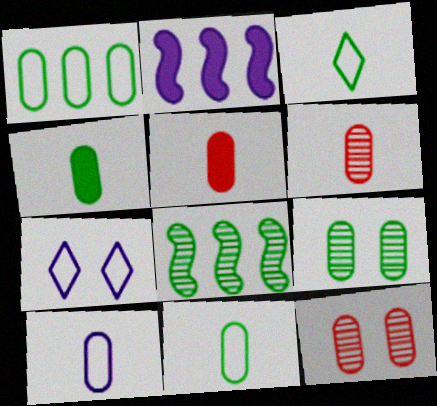[[1, 4, 9], 
[2, 3, 12], 
[4, 6, 10], 
[5, 7, 8]]